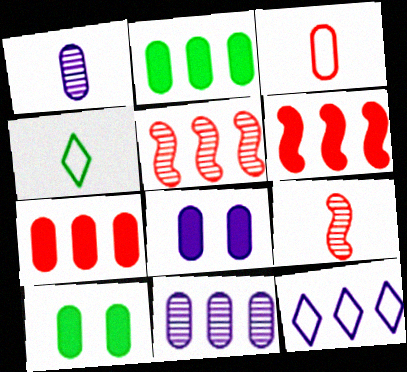[[2, 5, 12], 
[3, 10, 11], 
[4, 5, 8], 
[9, 10, 12]]